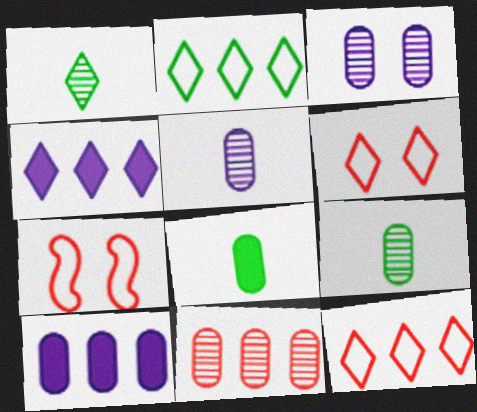[[1, 4, 6], 
[1, 7, 10], 
[3, 9, 11], 
[4, 7, 9]]